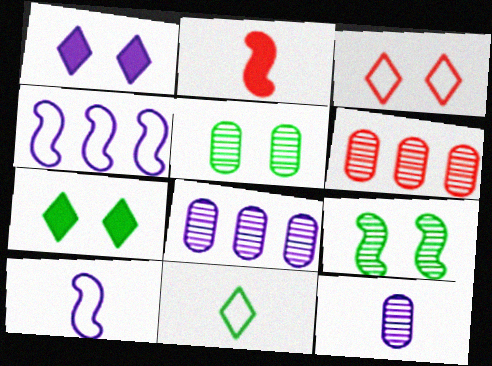[[1, 4, 12], 
[1, 8, 10], 
[2, 3, 6], 
[2, 4, 9], 
[2, 11, 12], 
[5, 6, 12], 
[6, 7, 10]]